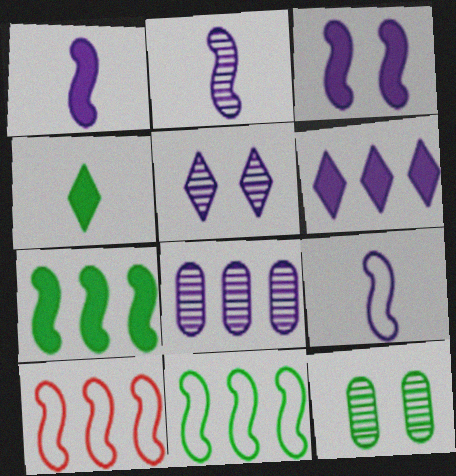[[1, 2, 9], 
[2, 5, 8], 
[4, 11, 12]]